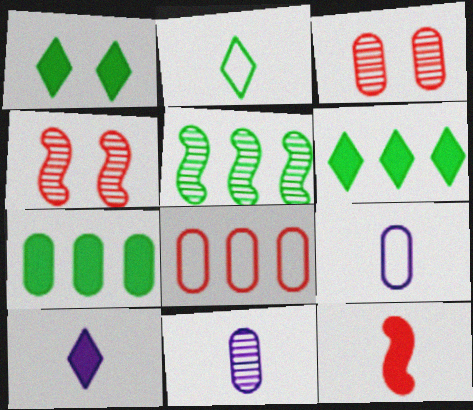[[2, 11, 12], 
[3, 7, 9], 
[4, 6, 9]]